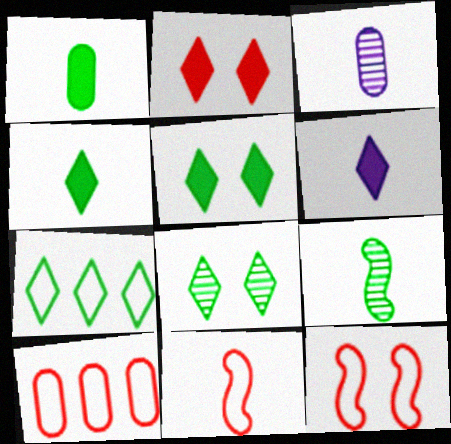[[3, 4, 11], 
[4, 7, 8]]